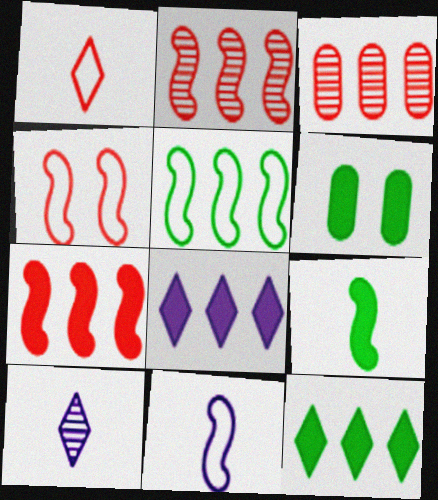[[3, 5, 8], 
[4, 5, 11], 
[6, 9, 12]]